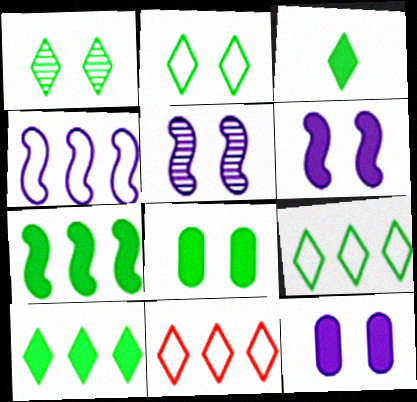[[1, 3, 9], 
[3, 7, 8]]